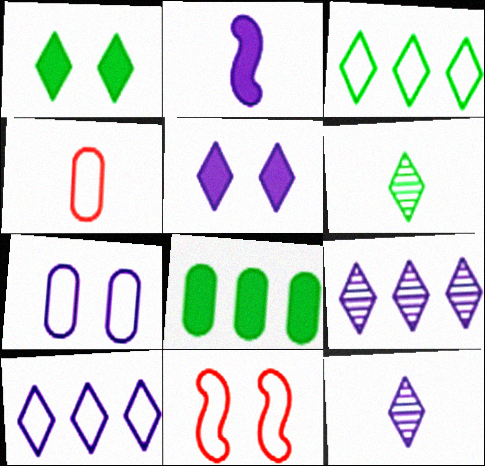[[1, 3, 6], 
[2, 4, 6], 
[2, 7, 9], 
[5, 10, 12], 
[8, 11, 12]]